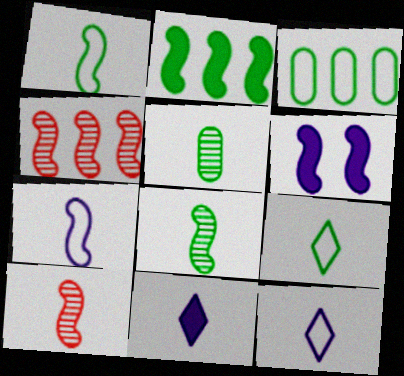[[1, 4, 6]]